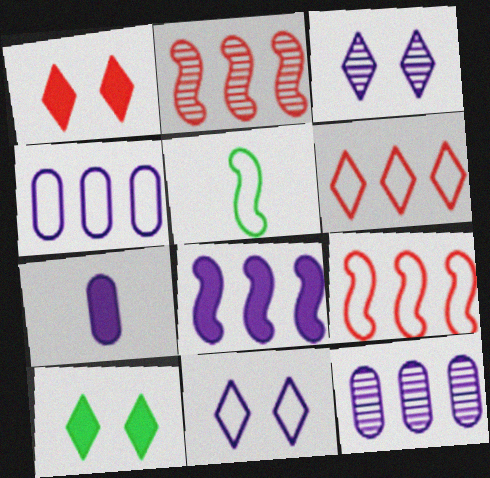[[1, 5, 12]]